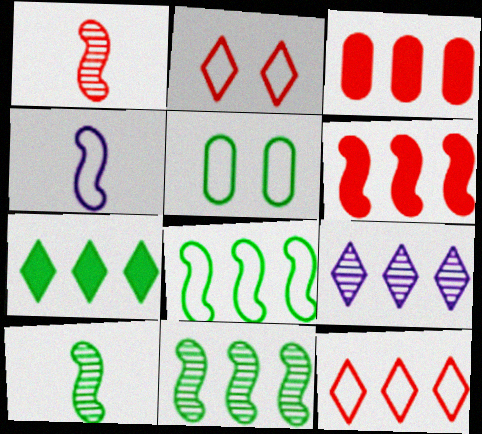[[1, 2, 3], 
[3, 8, 9], 
[4, 5, 12], 
[5, 7, 10], 
[7, 9, 12]]